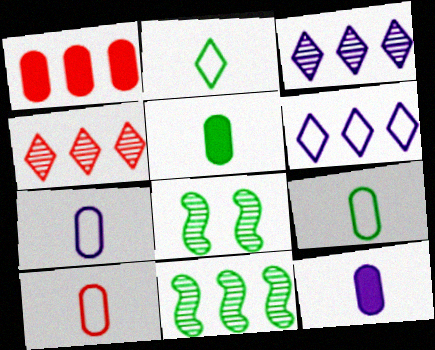[[1, 6, 11], 
[7, 9, 10]]